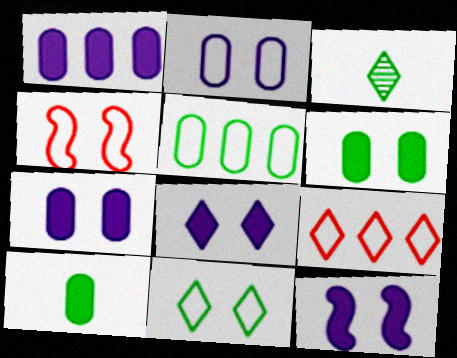[[1, 3, 4], 
[2, 4, 11], 
[3, 8, 9], 
[7, 8, 12]]